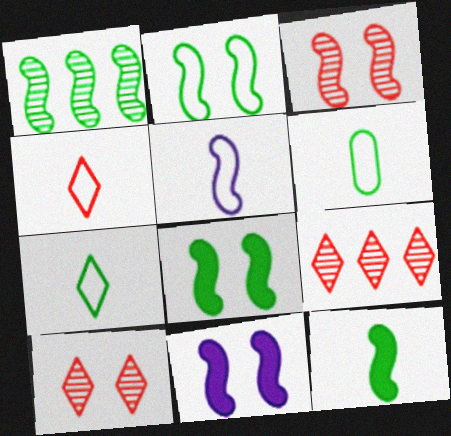[[1, 2, 12], 
[2, 3, 11], 
[4, 5, 6], 
[6, 9, 11]]